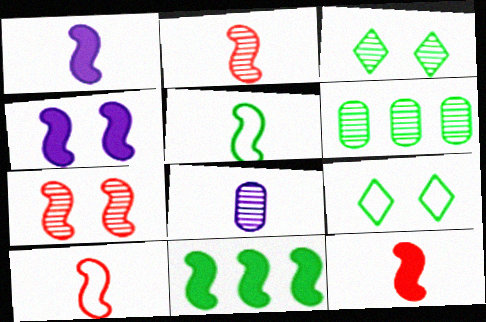[[1, 2, 5], 
[2, 10, 12], 
[4, 11, 12]]